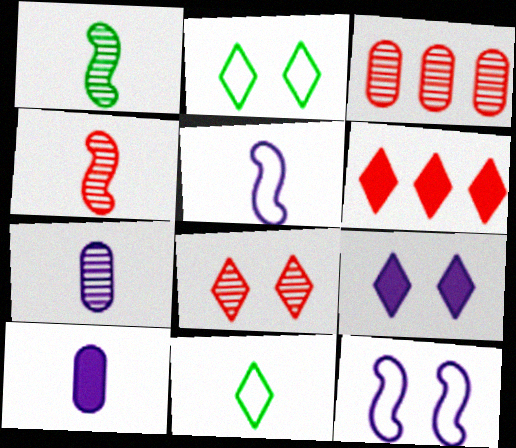[[2, 8, 9], 
[3, 4, 8], 
[4, 10, 11]]